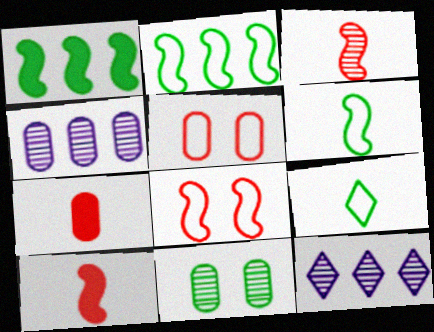[[1, 9, 11], 
[3, 11, 12]]